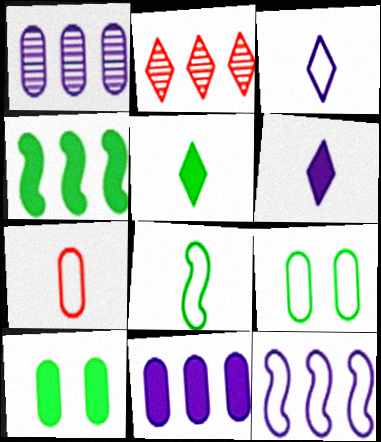[[1, 7, 10], 
[3, 7, 8], 
[4, 5, 10]]